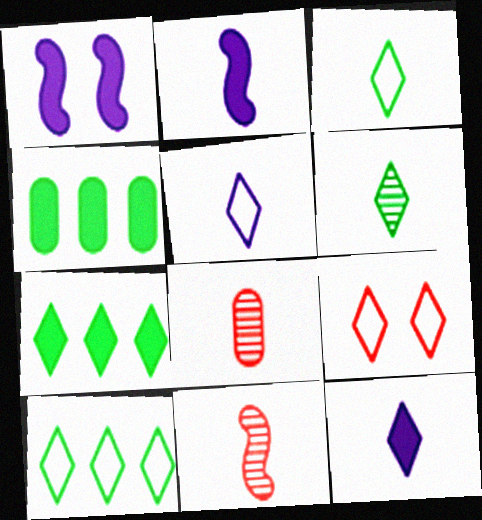[[1, 8, 10], 
[2, 3, 8], 
[5, 9, 10]]